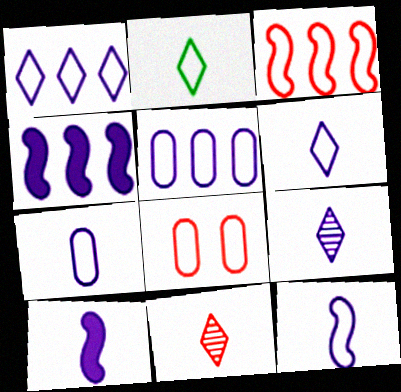[[6, 7, 12], 
[7, 9, 10]]